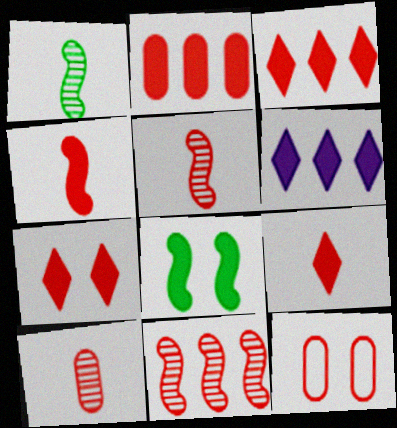[[1, 6, 12], 
[2, 4, 7], 
[2, 10, 12], 
[3, 5, 12], 
[3, 7, 9], 
[9, 11, 12]]